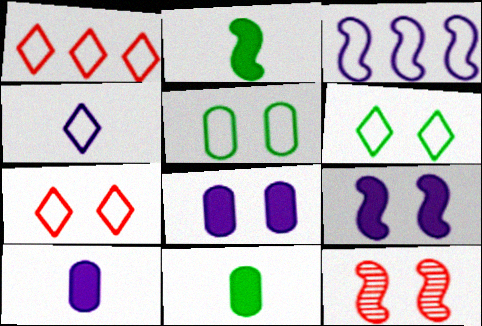[[1, 4, 6], 
[2, 3, 12], 
[6, 8, 12]]